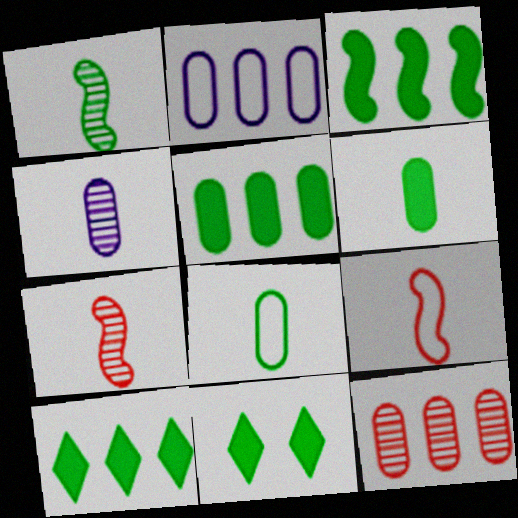[[2, 5, 12], 
[2, 7, 11], 
[3, 5, 10], 
[3, 6, 11]]